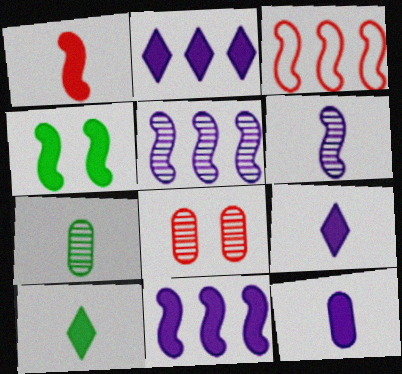[[1, 4, 11], 
[1, 10, 12], 
[3, 4, 6]]